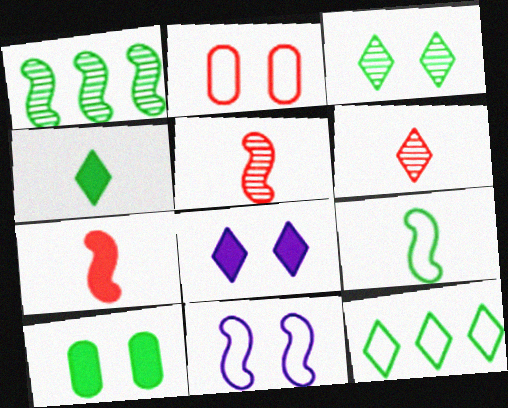[[1, 7, 11], 
[3, 4, 12], 
[6, 8, 12]]